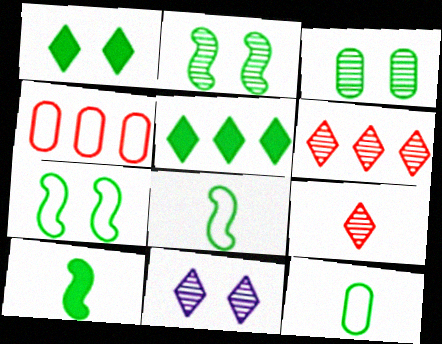[[1, 3, 7], 
[2, 5, 12], 
[3, 5, 8], 
[4, 10, 11]]